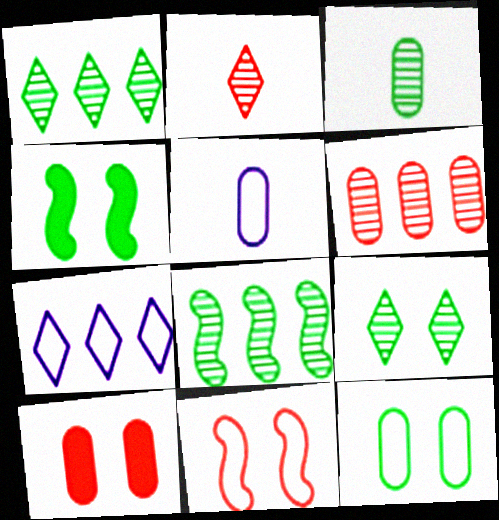[[3, 8, 9], 
[4, 9, 12]]